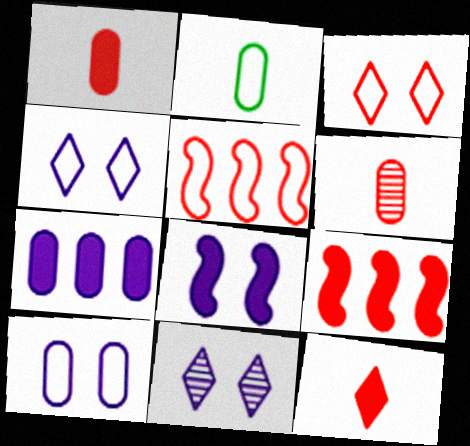[[2, 4, 5], 
[2, 9, 11], 
[3, 6, 9], 
[8, 10, 11]]